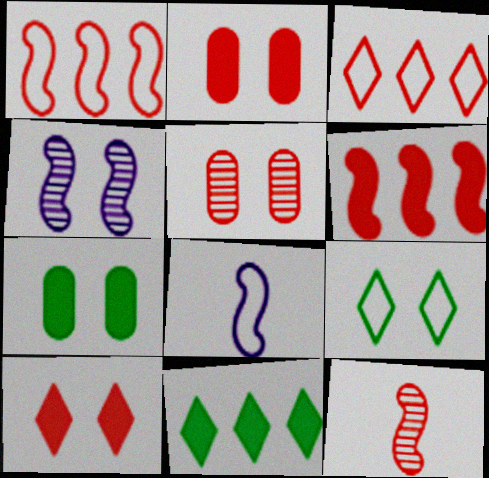[[2, 3, 12], 
[2, 4, 9], 
[5, 8, 11]]